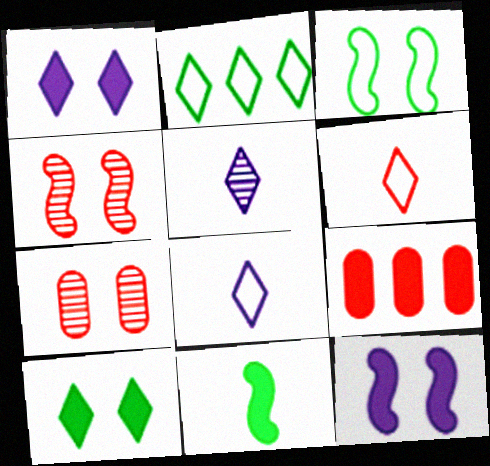[[1, 3, 7], 
[1, 9, 11], 
[3, 4, 12], 
[3, 5, 9], 
[4, 6, 9]]